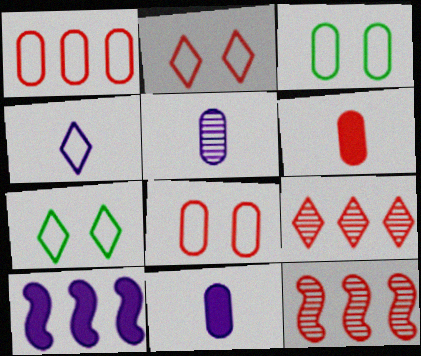[[2, 6, 12], 
[7, 11, 12]]